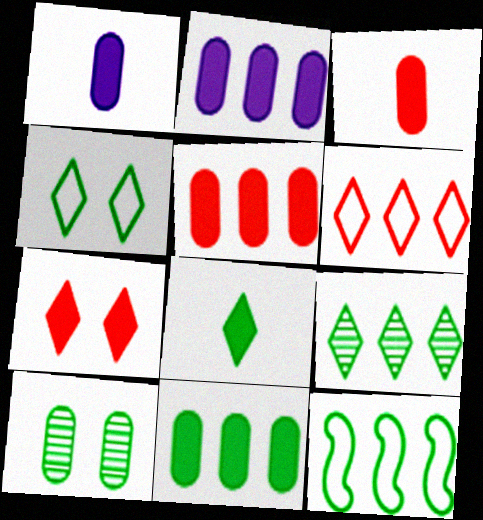[[2, 5, 11], 
[4, 8, 9], 
[8, 10, 12], 
[9, 11, 12]]